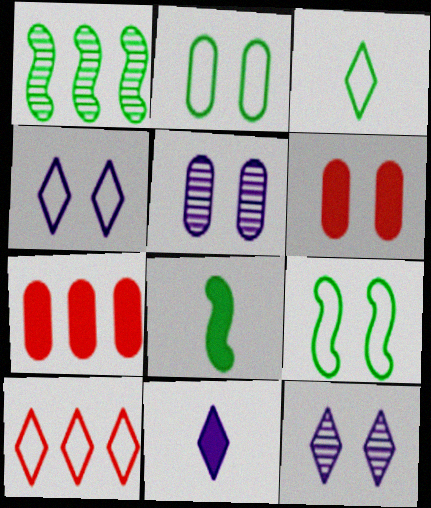[[1, 8, 9], 
[2, 5, 6], 
[3, 4, 10], 
[5, 8, 10], 
[6, 9, 12]]